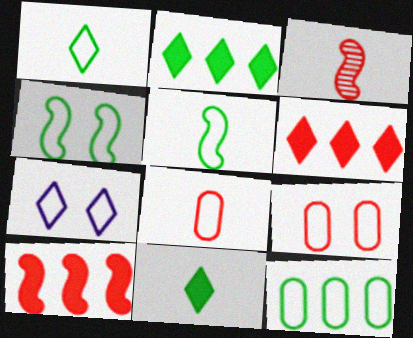[[1, 4, 12], 
[3, 6, 9], 
[4, 7, 9]]